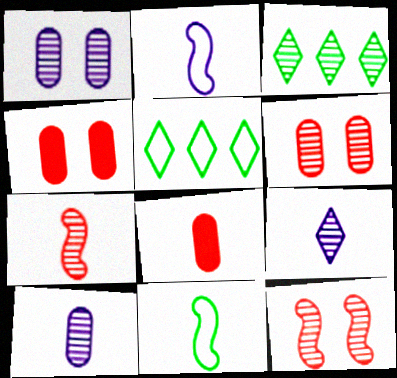[[1, 3, 7], 
[2, 3, 4], 
[3, 10, 12], 
[8, 9, 11]]